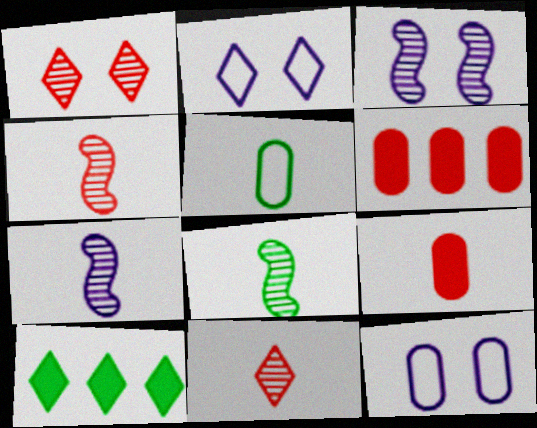[[2, 6, 8], 
[2, 10, 11], 
[4, 7, 8], 
[4, 10, 12]]